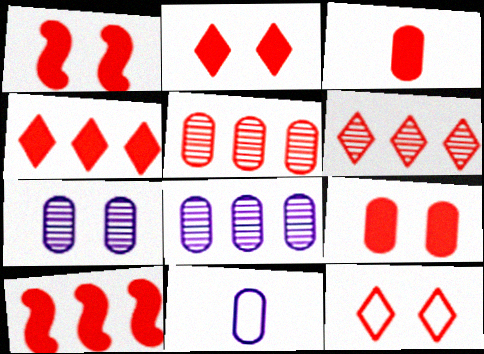[[1, 2, 9], 
[1, 3, 4], 
[2, 3, 10]]